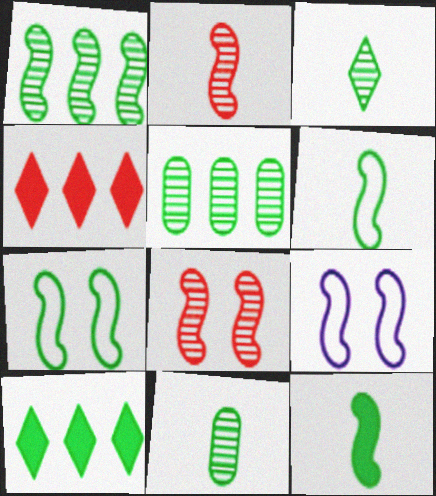[[1, 7, 12], 
[4, 9, 11], 
[7, 10, 11]]